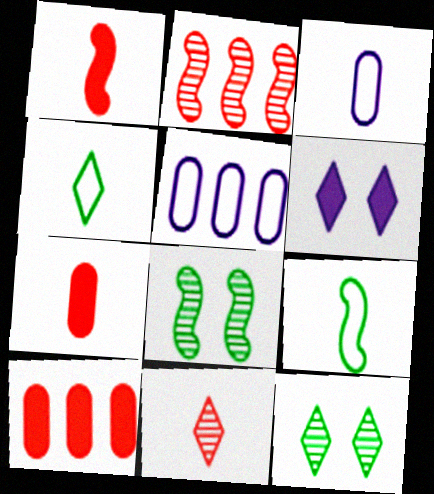[[1, 5, 12]]